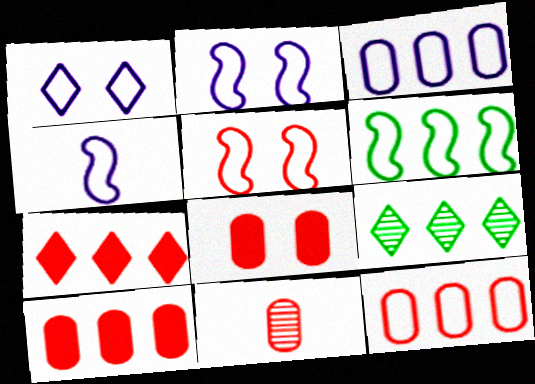[[1, 3, 4], 
[4, 5, 6], 
[4, 8, 9], 
[5, 7, 11], 
[8, 11, 12]]